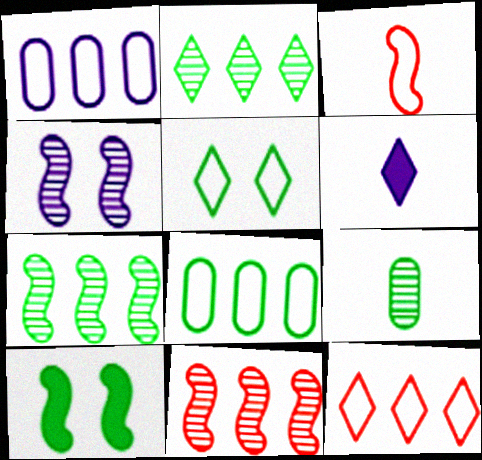[[1, 3, 5], 
[1, 4, 6], 
[3, 6, 9]]